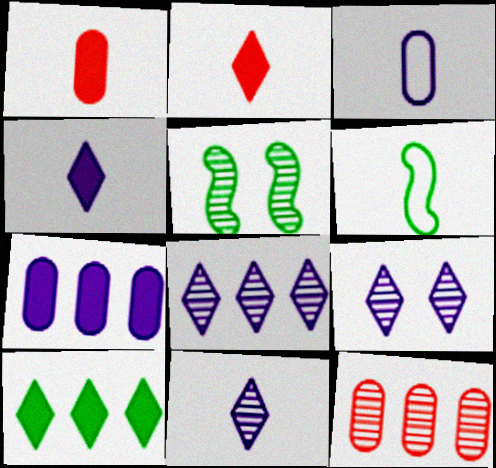[[1, 6, 11], 
[5, 11, 12], 
[8, 9, 11]]